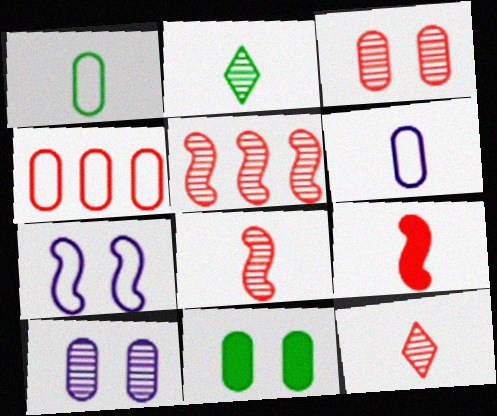[[2, 5, 10], 
[2, 6, 9], 
[3, 5, 12]]